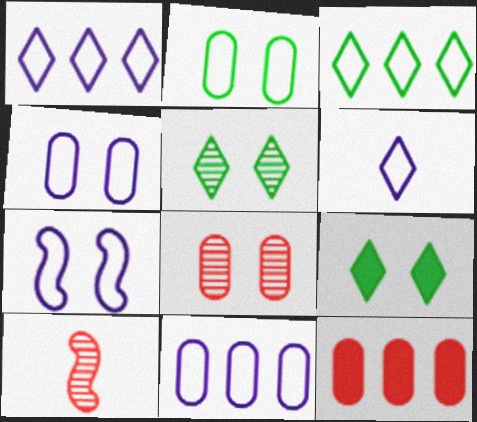[[6, 7, 11], 
[7, 8, 9], 
[9, 10, 11]]